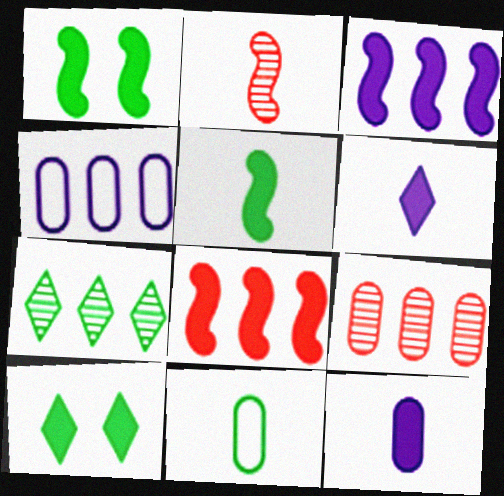[[1, 7, 11], 
[2, 4, 10], 
[2, 6, 11], 
[4, 7, 8], 
[8, 10, 12]]